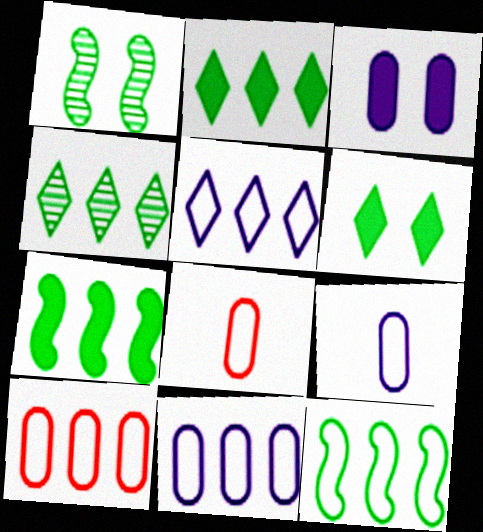[[5, 10, 12]]